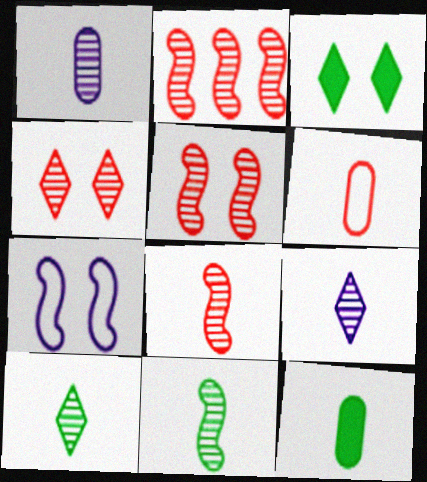[[1, 6, 12], 
[1, 8, 10], 
[2, 5, 8]]